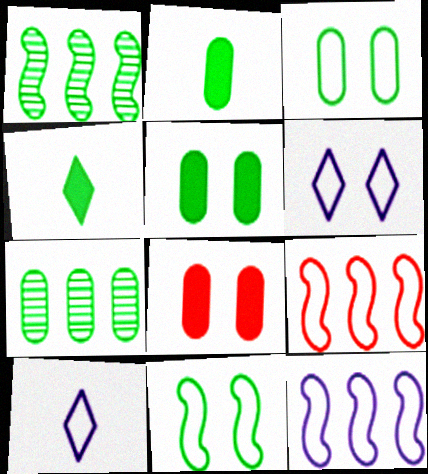[[1, 3, 4], 
[1, 8, 10], 
[2, 3, 7], 
[3, 9, 10], 
[4, 7, 11]]